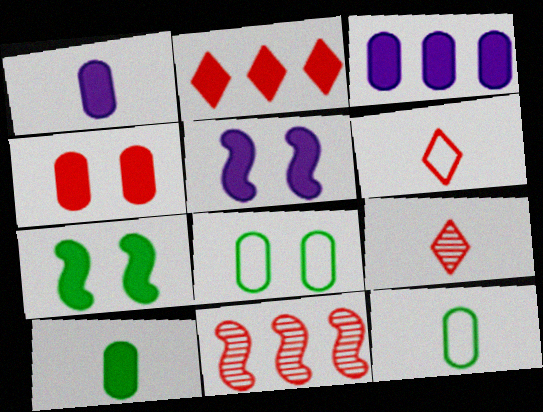[[1, 2, 7], 
[2, 5, 10], 
[3, 4, 10], 
[4, 6, 11]]